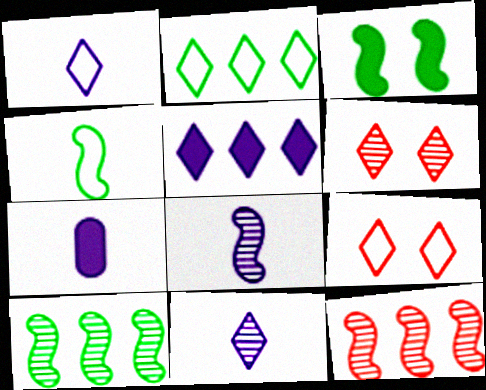[[1, 2, 9], 
[1, 7, 8], 
[3, 4, 10], 
[7, 9, 10]]